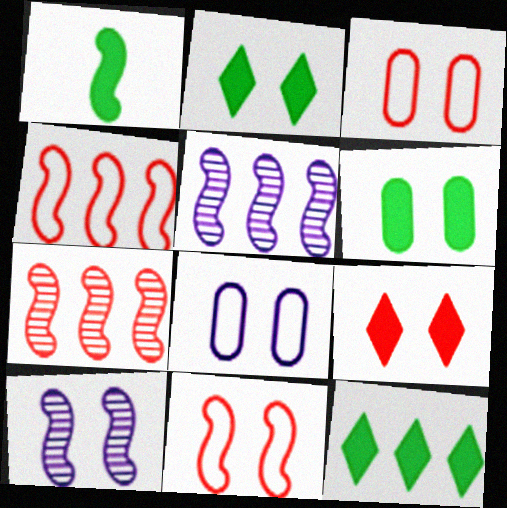[[1, 4, 10], 
[1, 5, 11], 
[1, 6, 12], 
[2, 3, 10]]